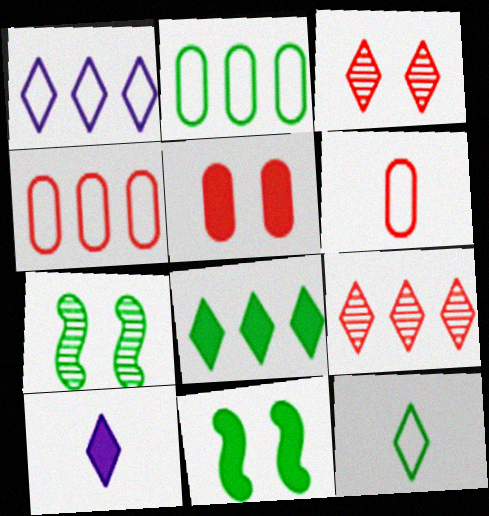[[1, 8, 9], 
[4, 7, 10]]